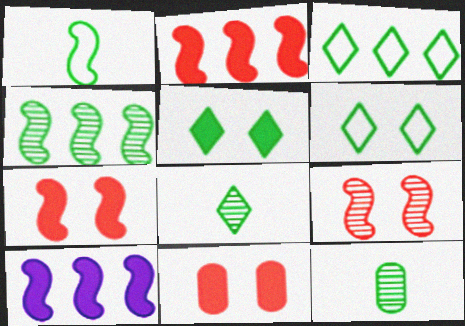[[1, 9, 10], 
[3, 5, 8]]